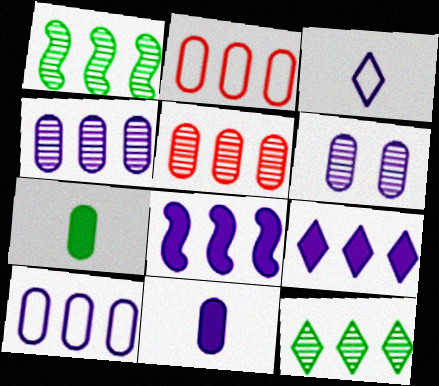[[1, 2, 9], 
[2, 6, 7], 
[2, 8, 12], 
[3, 6, 8], 
[6, 10, 11]]